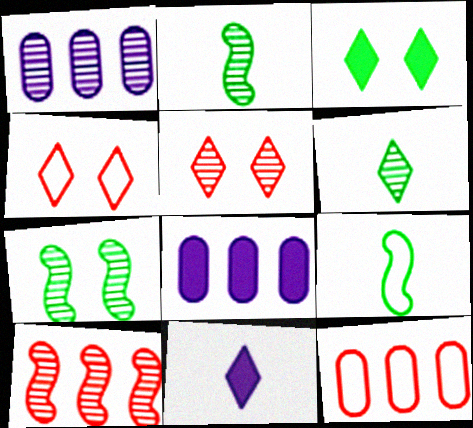[[1, 2, 5], 
[2, 4, 8], 
[5, 8, 9], 
[7, 11, 12]]